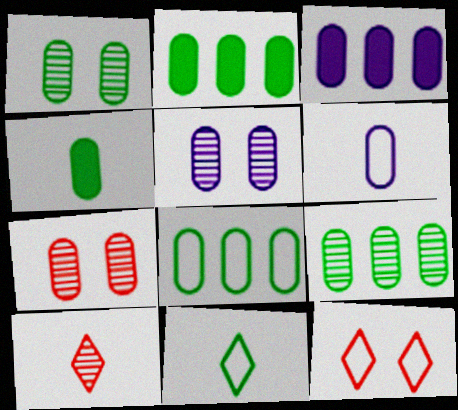[[1, 4, 8], 
[1, 5, 7], 
[2, 6, 7], 
[2, 8, 9], 
[3, 5, 6]]